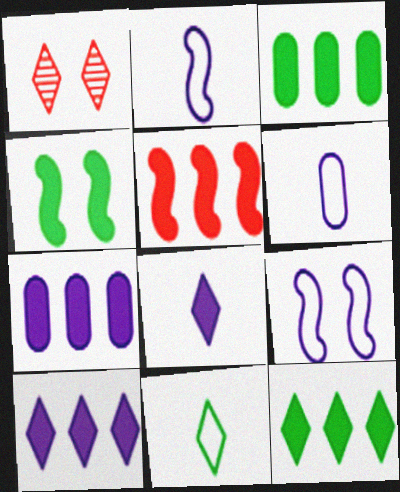[[1, 2, 3], 
[1, 10, 11], 
[3, 5, 10], 
[5, 7, 12]]